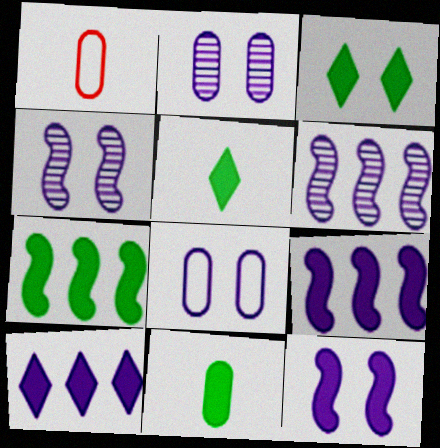[[1, 3, 6], 
[3, 7, 11]]